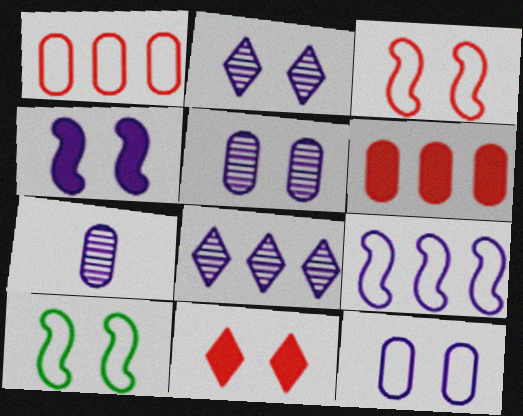[[2, 4, 12], 
[5, 10, 11]]